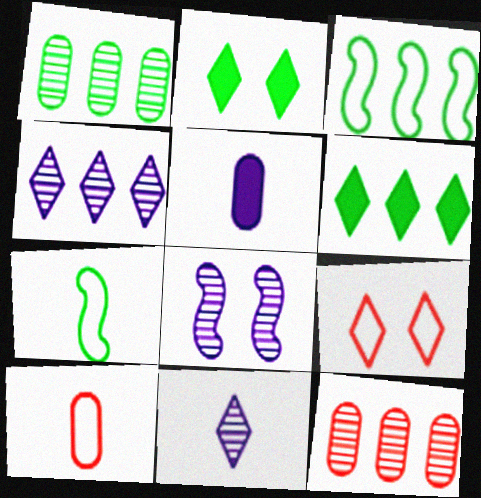[[1, 2, 7], 
[1, 3, 6], 
[6, 8, 10], 
[6, 9, 11]]